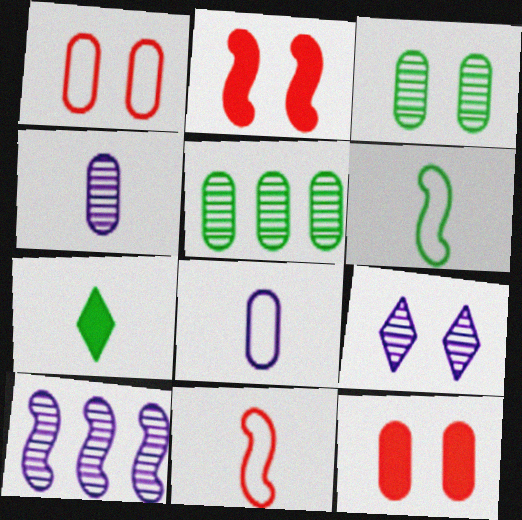[[1, 7, 10], 
[2, 6, 10], 
[4, 7, 11], 
[4, 9, 10], 
[5, 8, 12]]